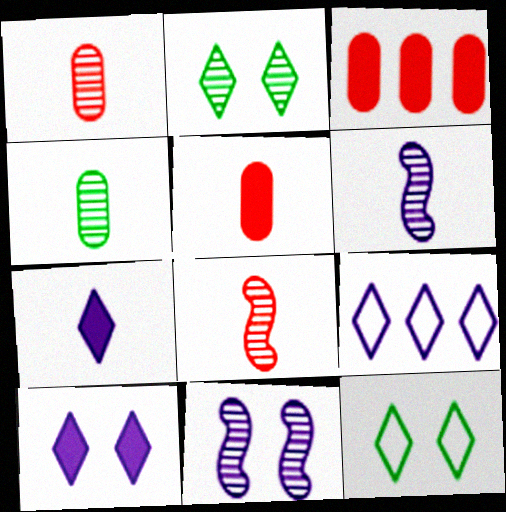[[3, 6, 12]]